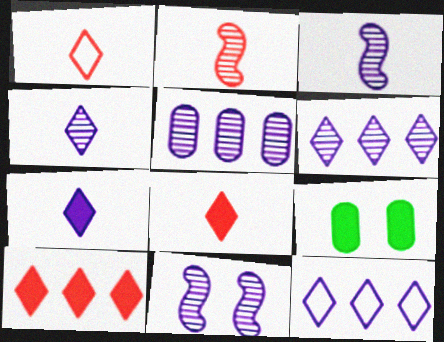[[2, 9, 12], 
[4, 5, 11]]